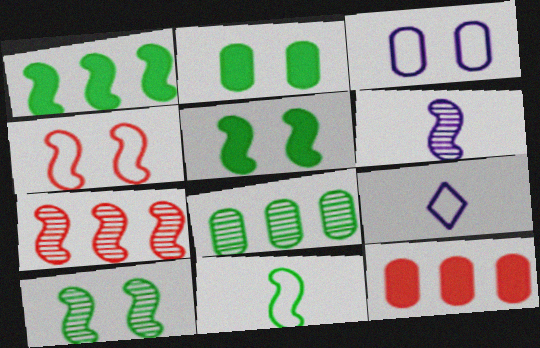[[1, 4, 6], 
[1, 10, 11], 
[2, 7, 9], 
[6, 7, 10], 
[9, 10, 12]]